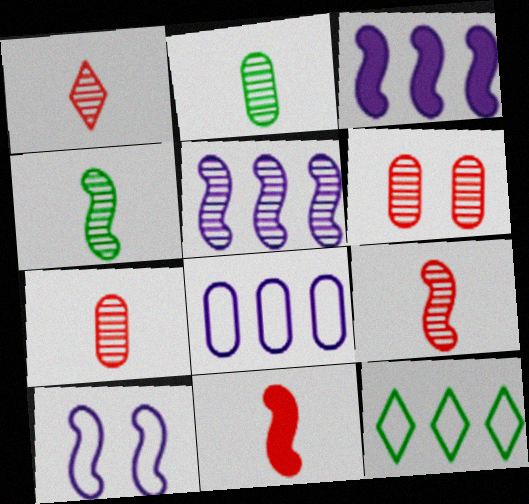[[1, 7, 9]]